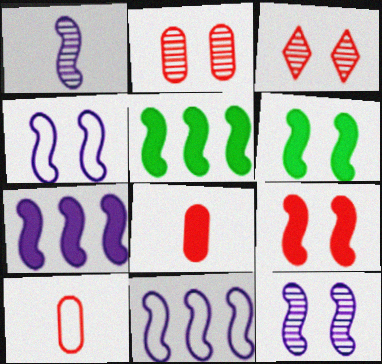[[1, 4, 7]]